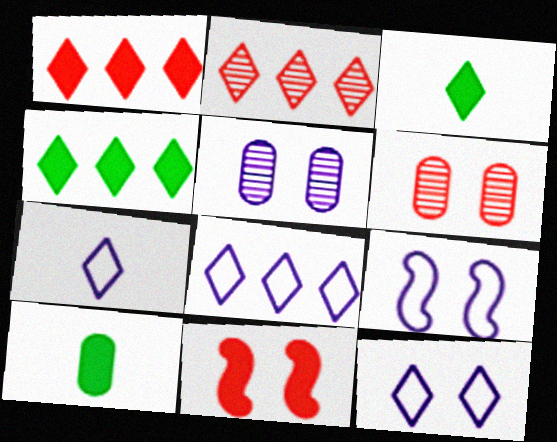[[2, 3, 12], 
[2, 4, 8], 
[2, 9, 10], 
[7, 8, 12]]